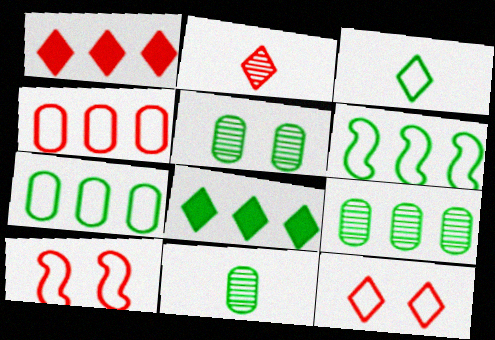[[1, 2, 12], 
[5, 9, 11], 
[6, 8, 9]]